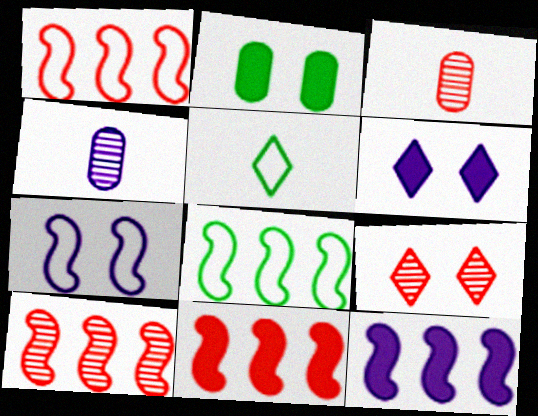[[1, 10, 11], 
[2, 7, 9], 
[3, 6, 8], 
[3, 9, 10], 
[8, 10, 12]]